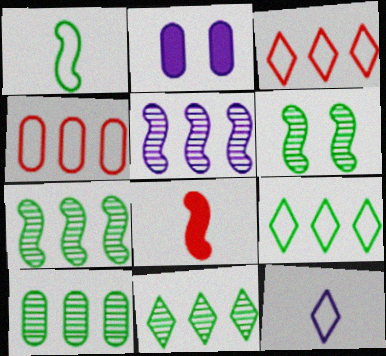[[2, 5, 12], 
[7, 10, 11]]